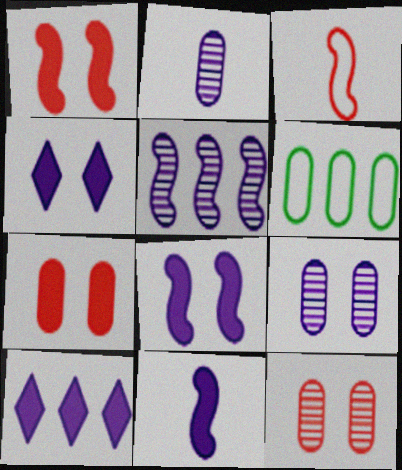[[2, 6, 7]]